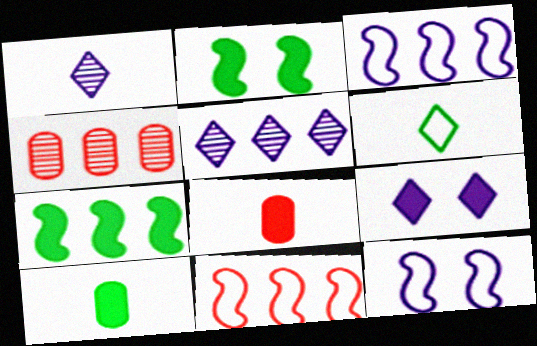[[7, 8, 9]]